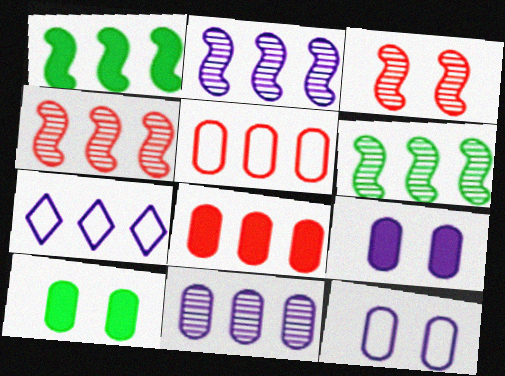[[2, 4, 6], 
[6, 7, 8]]